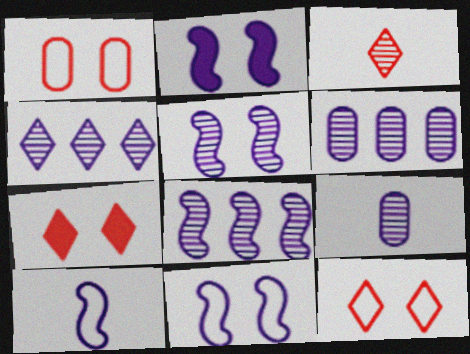[[2, 5, 11], 
[2, 8, 10], 
[4, 5, 9], 
[4, 6, 8]]